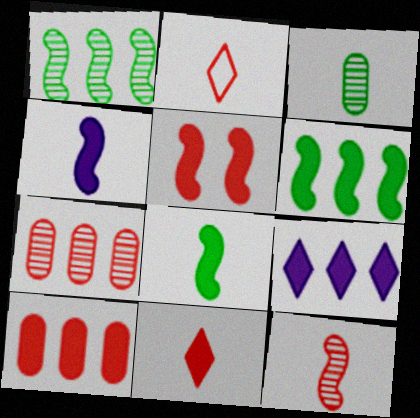[[2, 3, 4], 
[2, 5, 7], 
[4, 5, 6], 
[5, 10, 11], 
[6, 9, 10]]